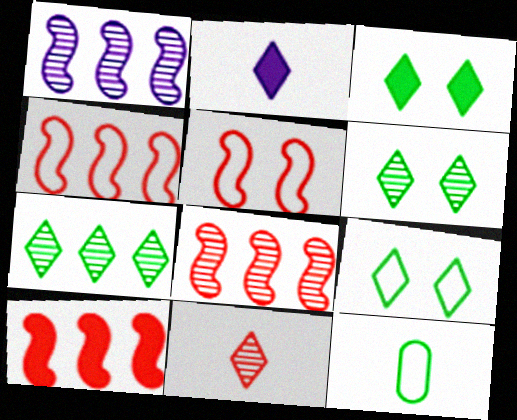[[3, 6, 9], 
[4, 8, 10]]